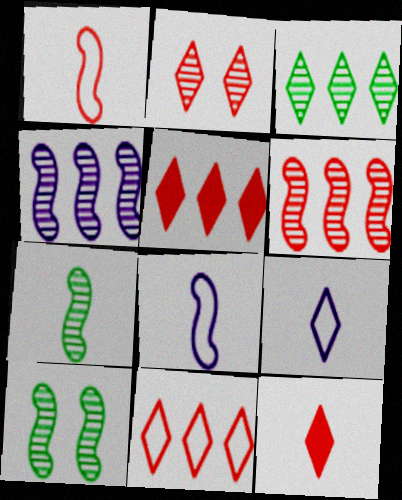[[2, 11, 12]]